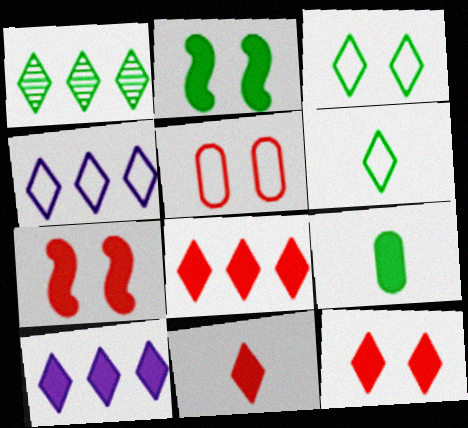[[1, 4, 8], 
[7, 9, 10], 
[8, 11, 12]]